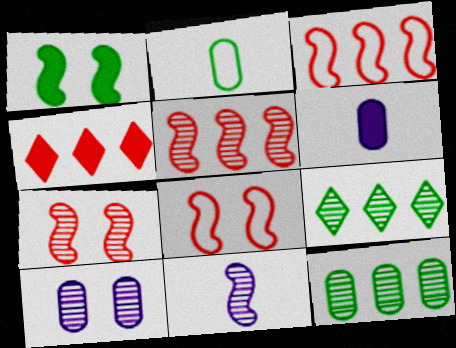[[1, 2, 9], 
[1, 3, 11], 
[1, 4, 6], 
[6, 8, 9]]